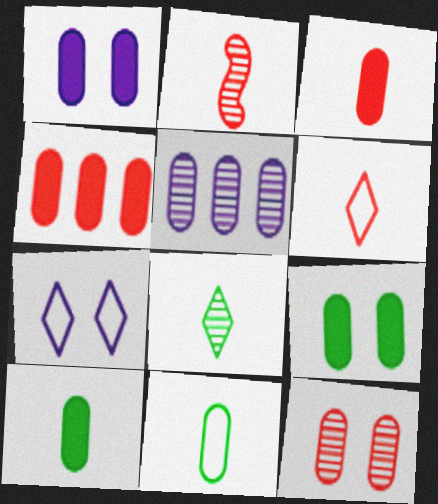[[1, 4, 10], 
[2, 3, 6]]